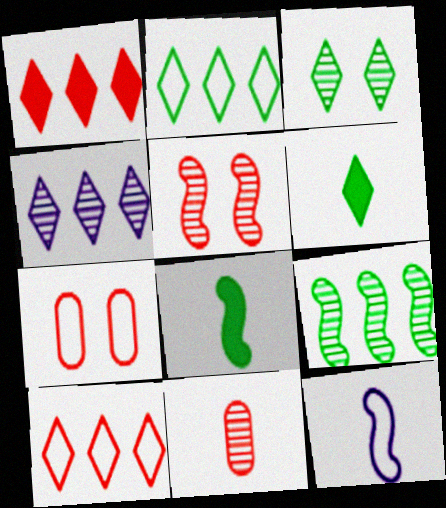[[1, 2, 4], 
[2, 3, 6], 
[2, 7, 12], 
[4, 7, 8], 
[6, 11, 12]]